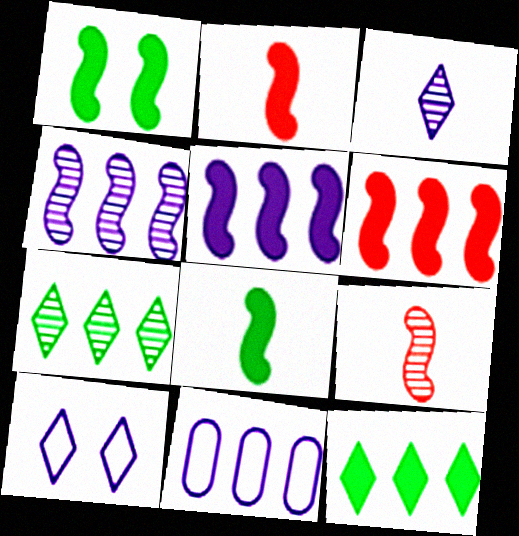[[1, 2, 5], 
[6, 7, 11]]